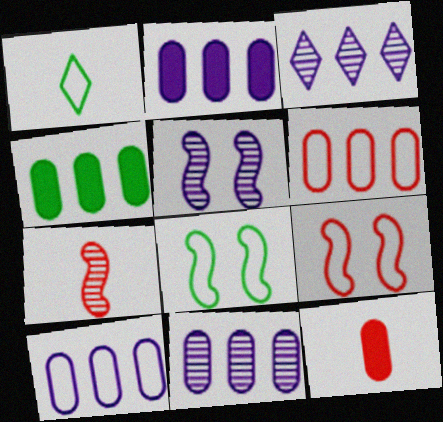[[1, 9, 10], 
[2, 10, 11], 
[3, 8, 12], 
[4, 6, 11]]